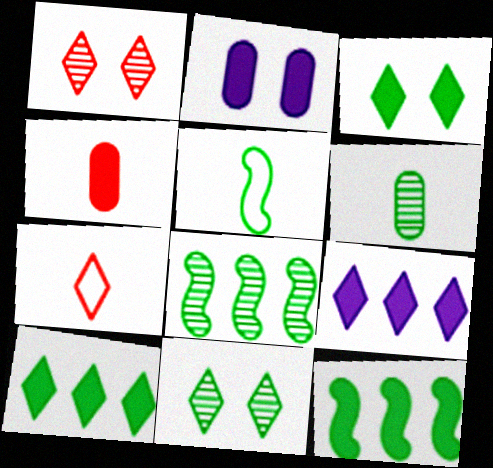[[2, 7, 8], 
[6, 8, 11], 
[7, 9, 11]]